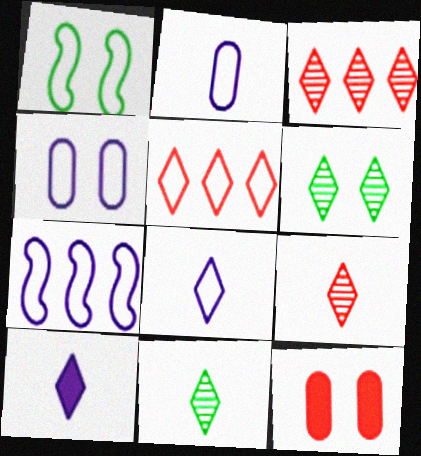[[1, 2, 5], 
[4, 7, 8], 
[5, 6, 10], 
[7, 11, 12]]